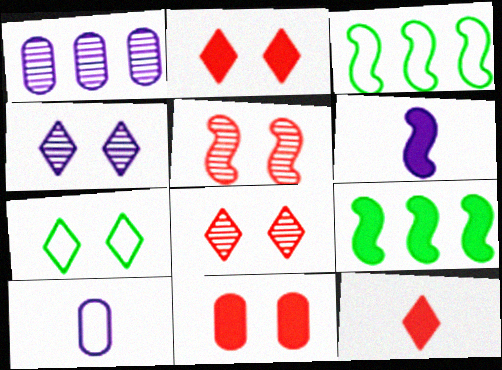[[2, 4, 7], 
[3, 5, 6], 
[8, 9, 10]]